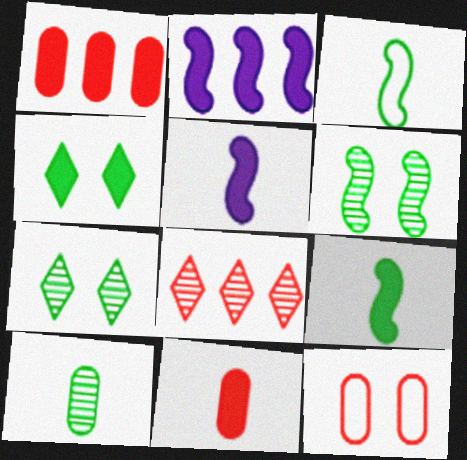[[1, 4, 5], 
[2, 4, 11]]